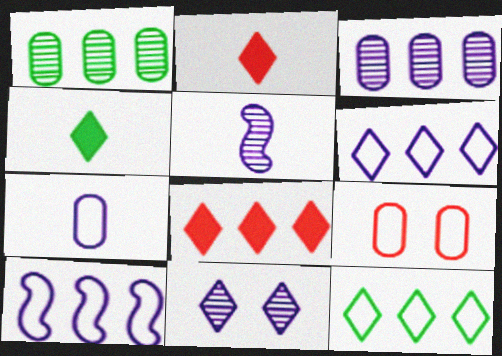[[1, 8, 10], 
[2, 11, 12], 
[3, 5, 11]]